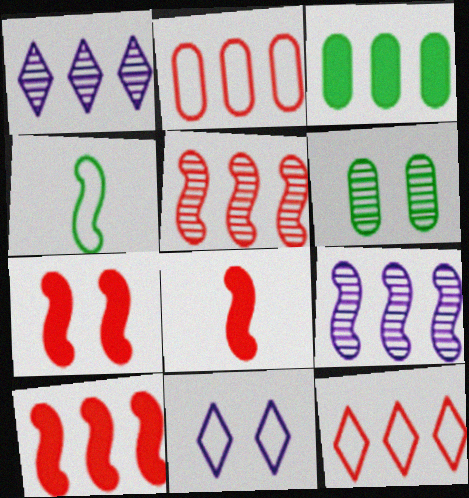[[2, 4, 11], 
[3, 9, 12], 
[4, 7, 9], 
[6, 7, 11], 
[7, 8, 10]]